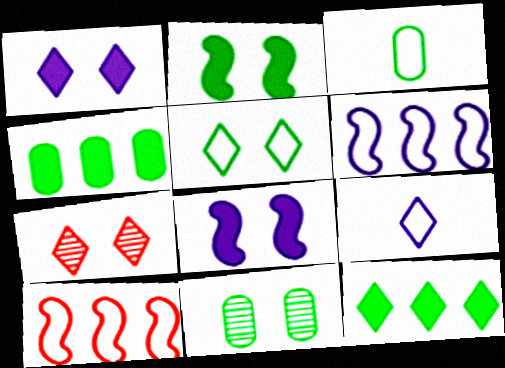[[1, 5, 7], 
[2, 5, 11], 
[3, 4, 11], 
[7, 9, 12]]